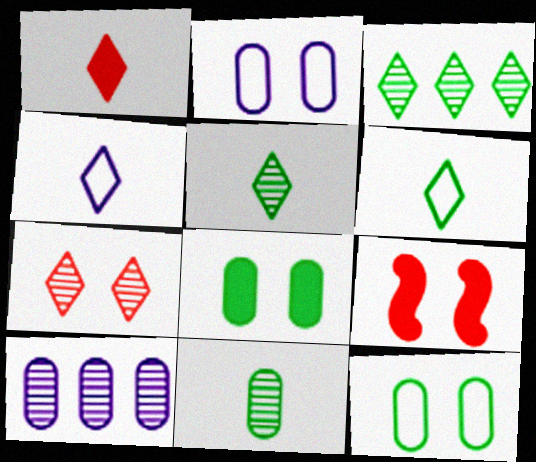[[1, 4, 5], 
[6, 9, 10]]